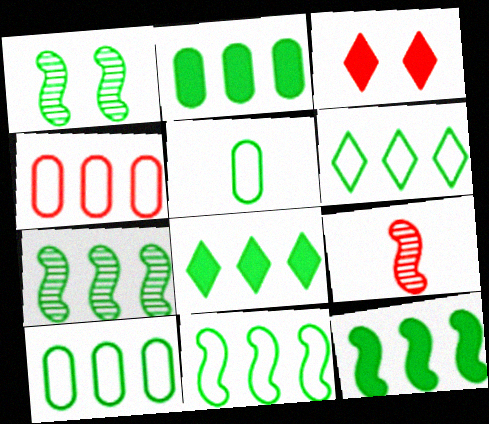[[1, 5, 8], 
[2, 6, 7], 
[2, 8, 12], 
[3, 4, 9], 
[6, 10, 11], 
[7, 8, 10], 
[7, 11, 12]]